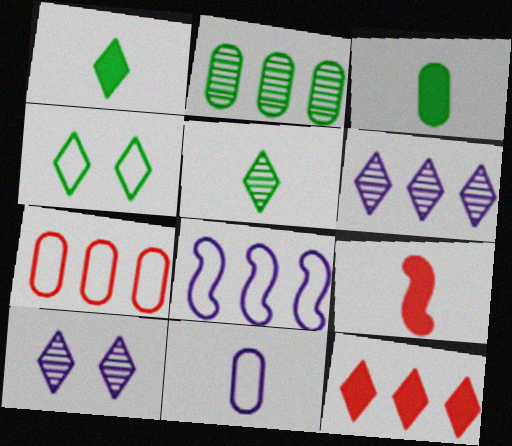[[2, 8, 12], 
[5, 9, 11]]